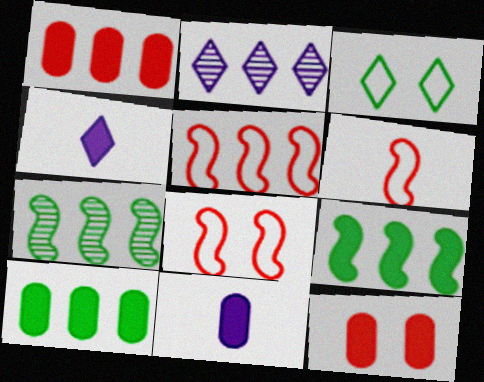[[2, 5, 10], 
[4, 9, 12], 
[5, 6, 8], 
[10, 11, 12]]